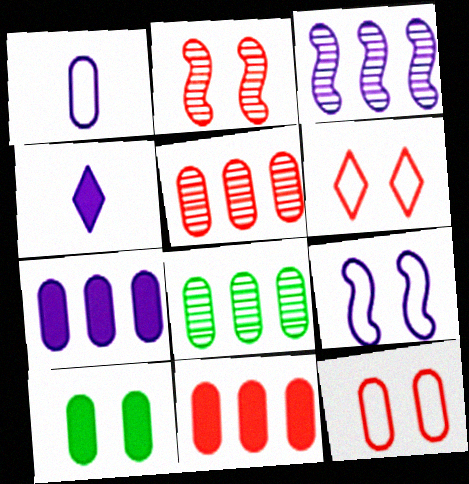[[1, 5, 10]]